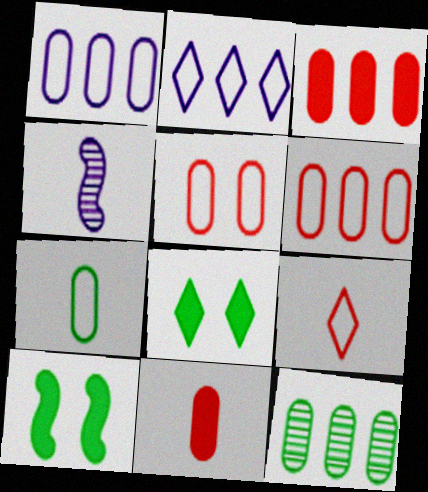[[1, 3, 12], 
[1, 5, 7], 
[4, 6, 8]]